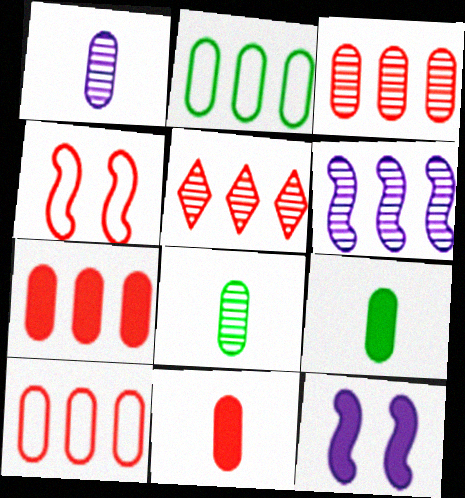[[3, 7, 10], 
[4, 5, 11]]